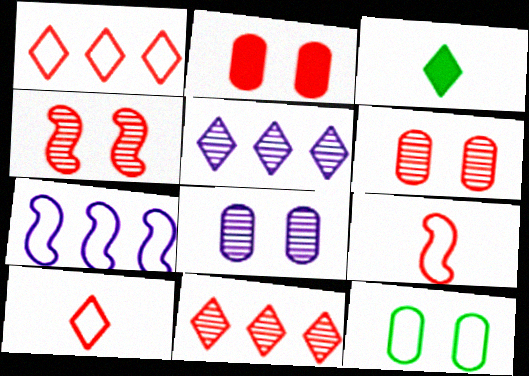[[2, 8, 12], 
[2, 9, 11], 
[3, 6, 7], 
[7, 10, 12]]